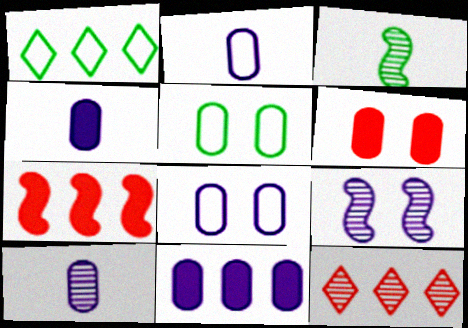[[2, 4, 10], 
[8, 10, 11]]